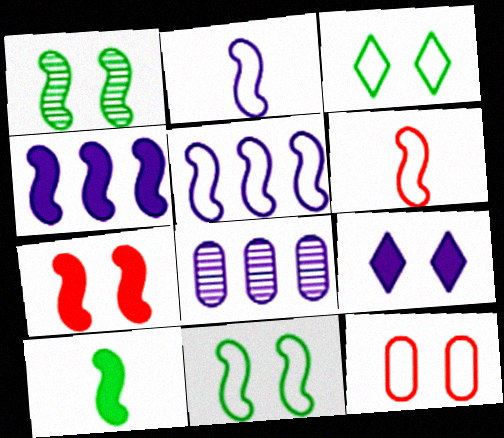[[1, 4, 6], 
[1, 9, 12], 
[2, 8, 9], 
[4, 7, 10], 
[5, 6, 11]]